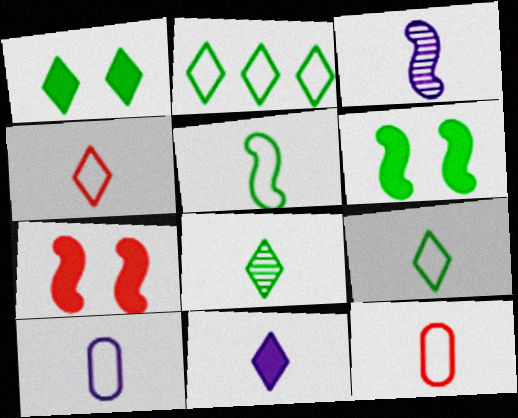[[1, 2, 8], 
[3, 10, 11], 
[4, 5, 10], 
[4, 8, 11]]